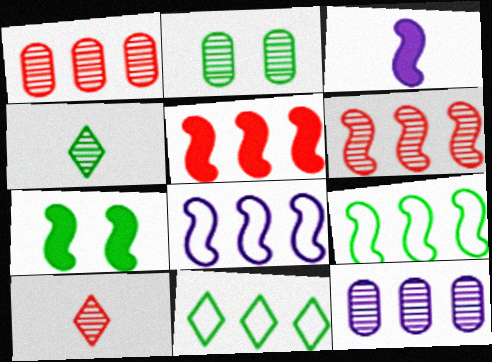[[3, 5, 7], 
[5, 11, 12]]